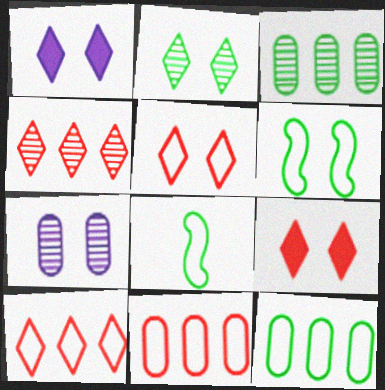[[1, 2, 5], 
[6, 7, 9]]